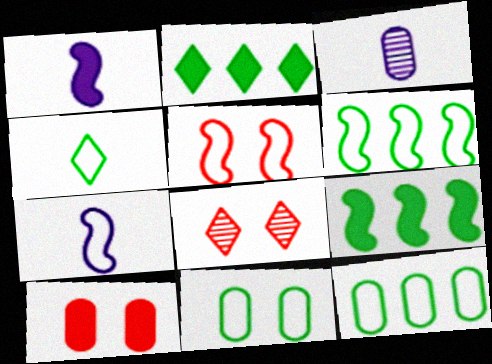[[1, 2, 10], 
[1, 8, 12], 
[2, 3, 5], 
[3, 10, 12], 
[4, 6, 11], 
[5, 6, 7], 
[5, 8, 10]]